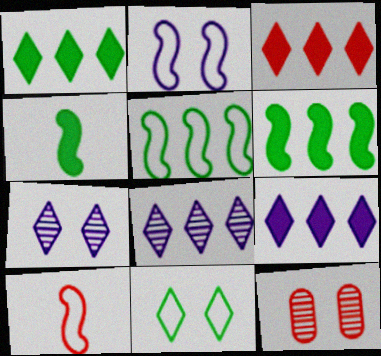[[1, 3, 9], 
[2, 5, 10], 
[3, 10, 12]]